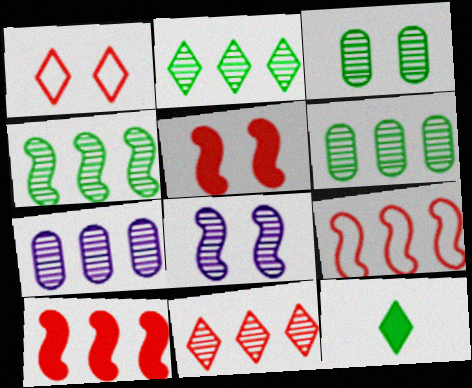[[2, 4, 6], 
[4, 7, 11]]